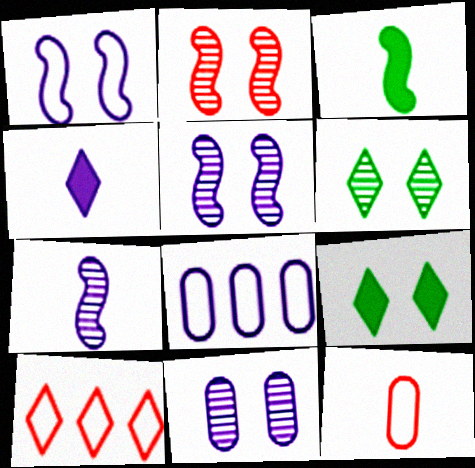[[2, 6, 11], 
[3, 10, 11], 
[4, 5, 8], 
[4, 6, 10]]